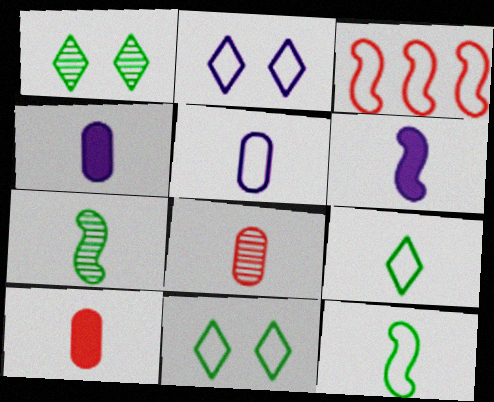[[1, 3, 4], 
[3, 5, 11], 
[6, 8, 9]]